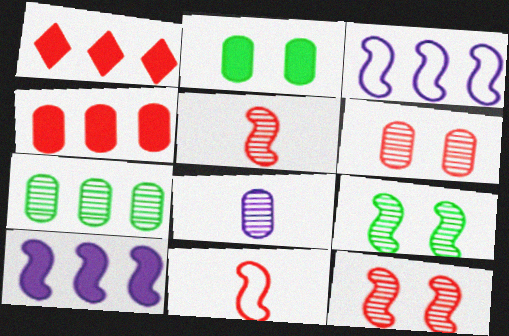[[1, 3, 7], 
[1, 6, 11], 
[6, 7, 8], 
[9, 10, 11]]